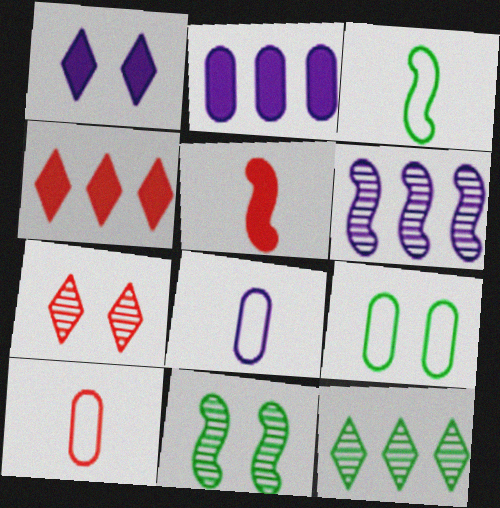[[1, 6, 8], 
[2, 3, 7], 
[4, 8, 11]]